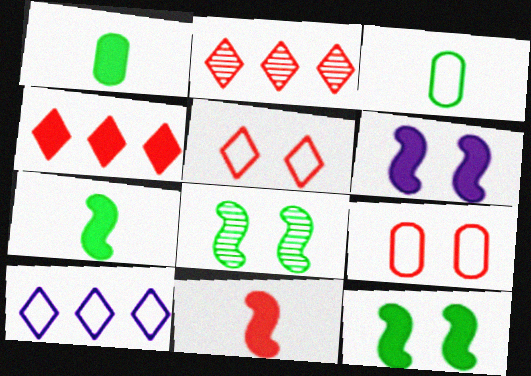[[1, 4, 6], 
[2, 3, 6], 
[2, 9, 11]]